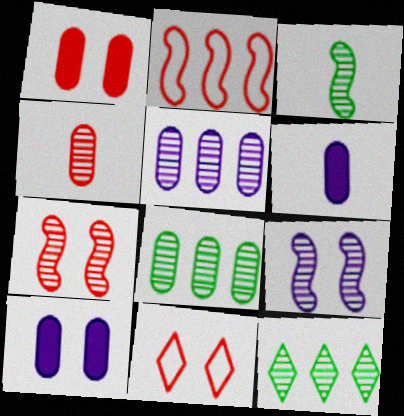[[1, 7, 11], 
[4, 9, 12]]